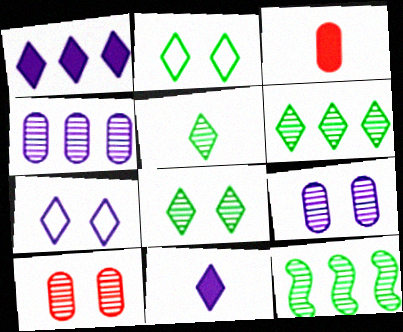[[3, 7, 12], 
[5, 6, 8]]